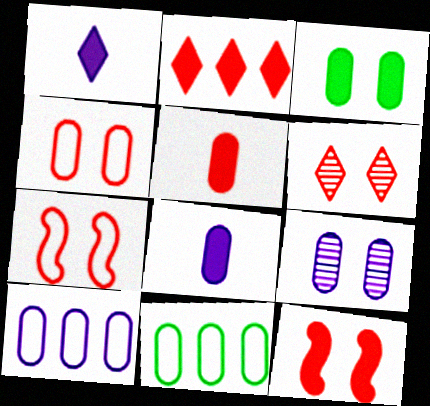[[2, 5, 12], 
[3, 4, 9], 
[4, 6, 12], 
[5, 9, 11], 
[8, 9, 10]]